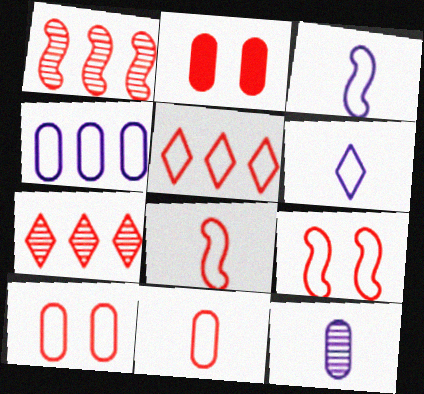[[2, 7, 8], 
[5, 8, 10], 
[5, 9, 11]]